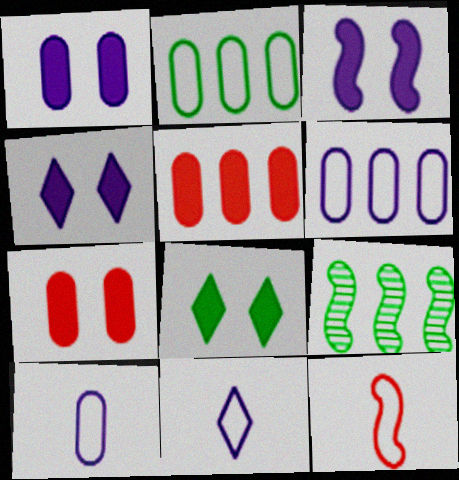[[1, 3, 4], 
[3, 7, 8], 
[3, 9, 12], 
[7, 9, 11]]